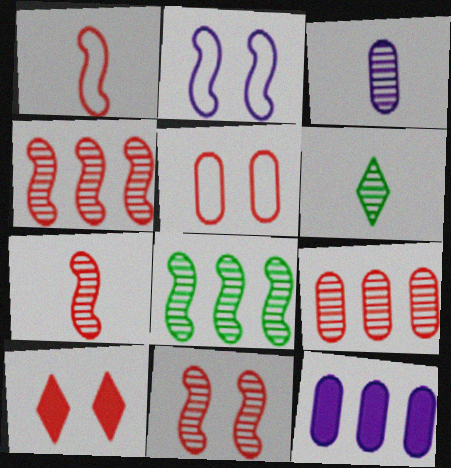[[1, 9, 10], 
[3, 6, 7], 
[4, 7, 11], 
[5, 10, 11]]